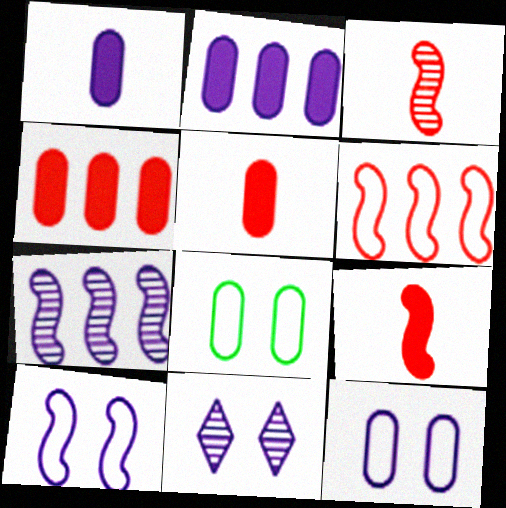[]